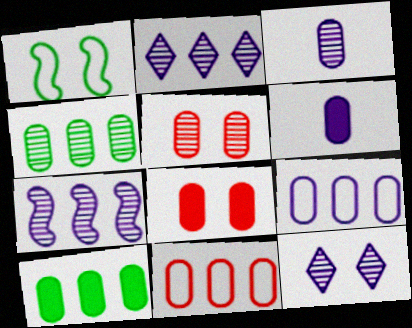[[1, 8, 12], 
[3, 4, 5], 
[3, 7, 12], 
[6, 8, 10]]